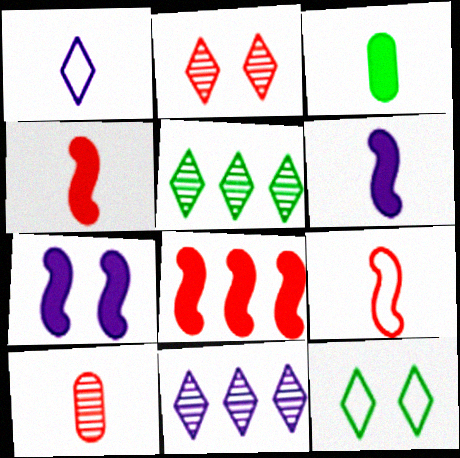[]